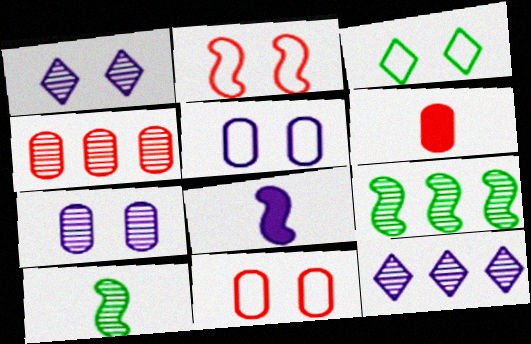[[1, 4, 10], 
[2, 3, 5], 
[2, 8, 9], 
[3, 4, 8], 
[4, 6, 11], 
[4, 9, 12], 
[5, 8, 12]]